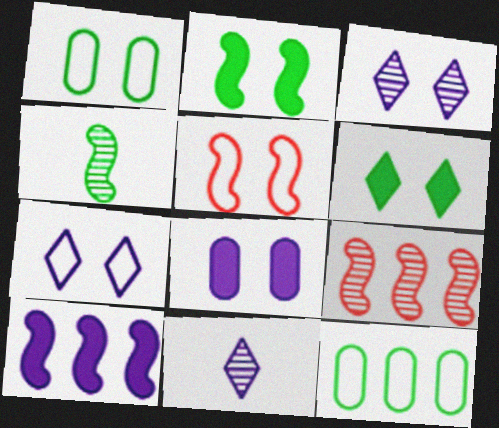[[1, 5, 7], 
[4, 5, 10], 
[4, 6, 12]]